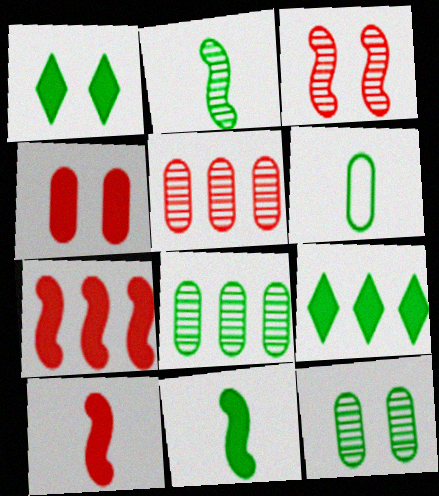[]